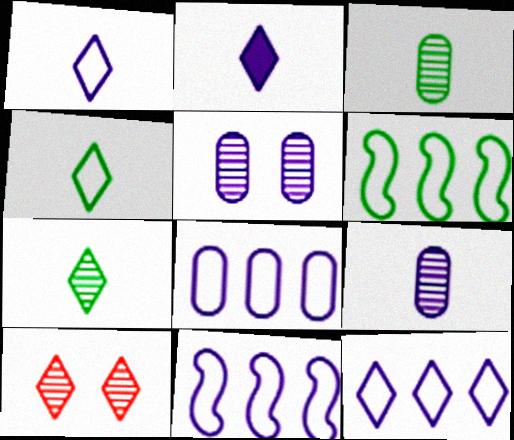[[2, 5, 11], 
[8, 11, 12]]